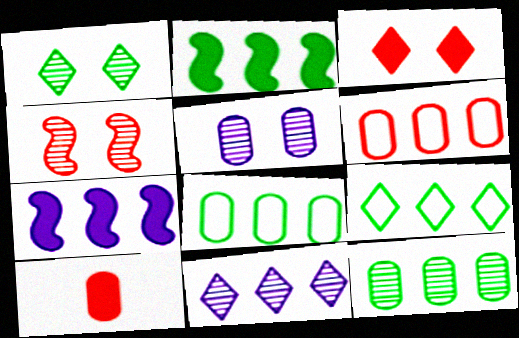[[1, 4, 5], 
[2, 6, 11], 
[2, 9, 12], 
[5, 8, 10]]